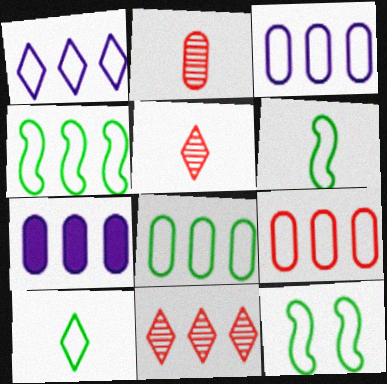[[1, 4, 9], 
[3, 8, 9], 
[4, 6, 12], 
[4, 7, 11], 
[5, 7, 12], 
[8, 10, 12]]